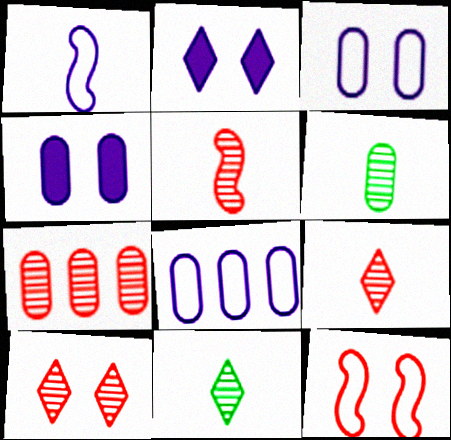[[5, 7, 10]]